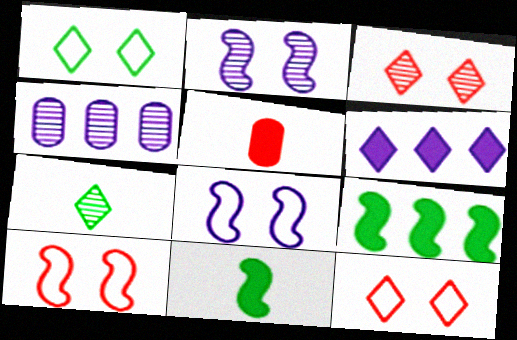[[4, 11, 12], 
[6, 7, 12]]